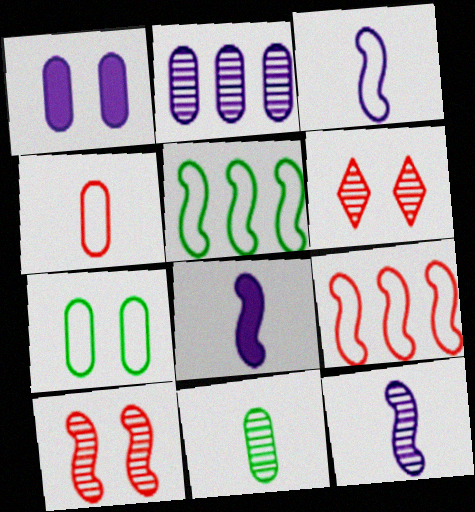[[3, 8, 12], 
[5, 8, 10]]